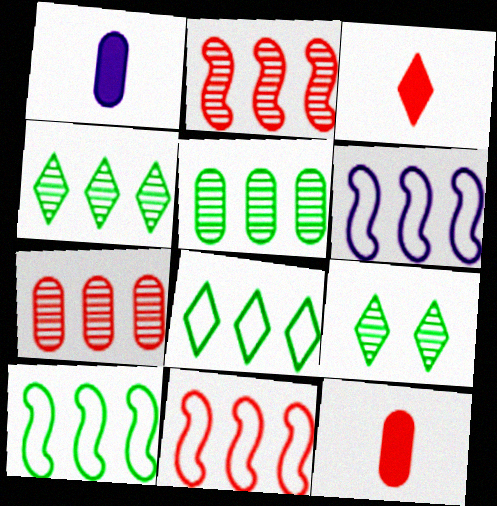[[1, 9, 11], 
[6, 9, 12], 
[6, 10, 11]]